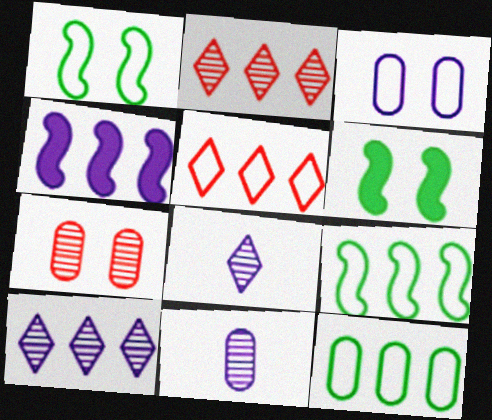[[2, 4, 12], 
[3, 4, 8], 
[5, 6, 11]]